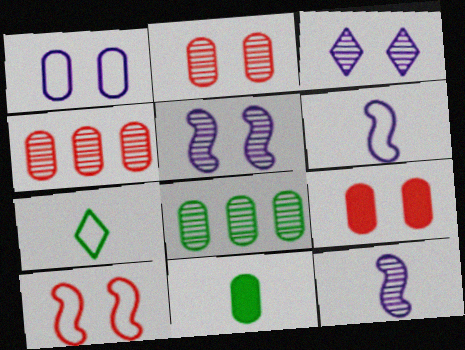[[1, 4, 11]]